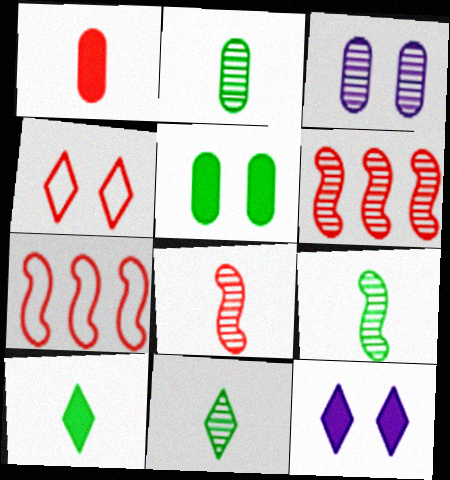[[1, 4, 6], 
[2, 7, 12], 
[2, 9, 11], 
[3, 6, 11], 
[3, 7, 10]]